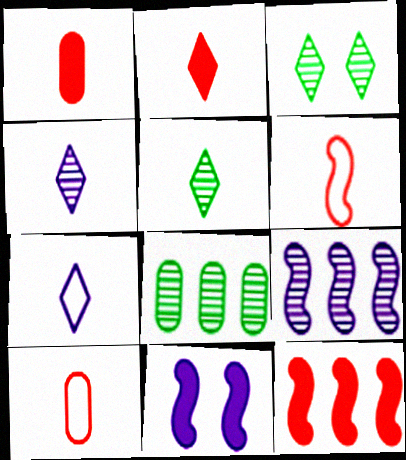[[2, 5, 7]]